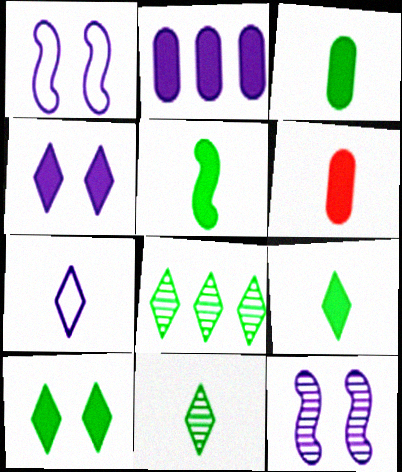[[1, 6, 8], 
[2, 7, 12], 
[3, 5, 9]]